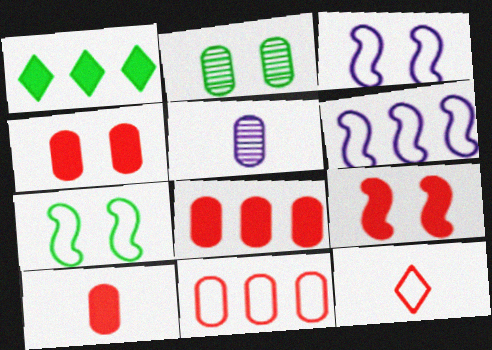[[4, 8, 10]]